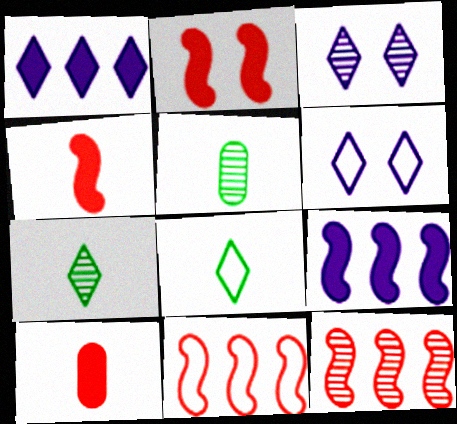[[3, 5, 12]]